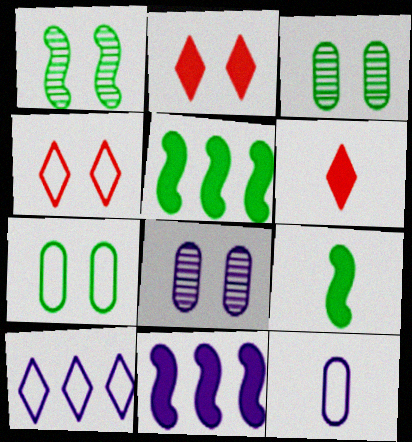[]